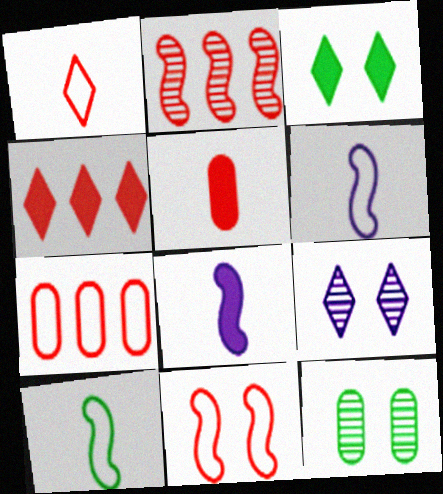[[1, 7, 11], 
[2, 4, 7], 
[4, 6, 12]]